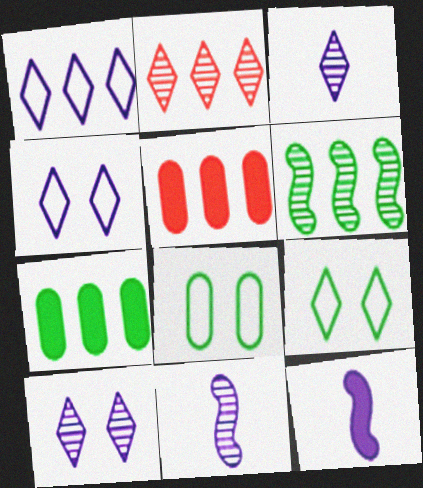[[1, 5, 6], 
[2, 8, 12], 
[5, 9, 11]]